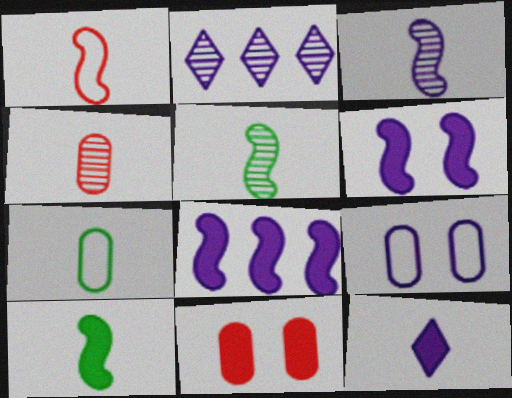[[1, 3, 10]]